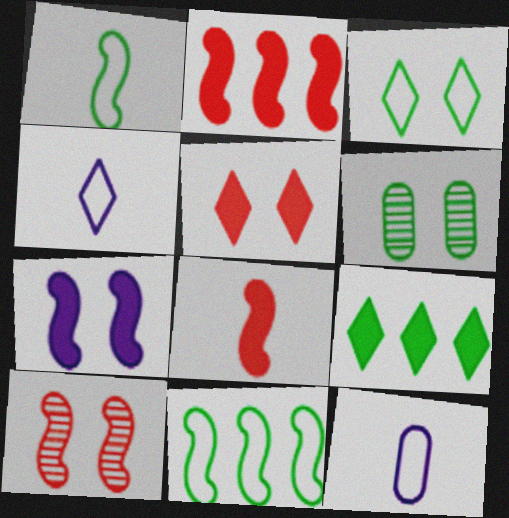[[1, 6, 9], 
[2, 4, 6], 
[9, 10, 12]]